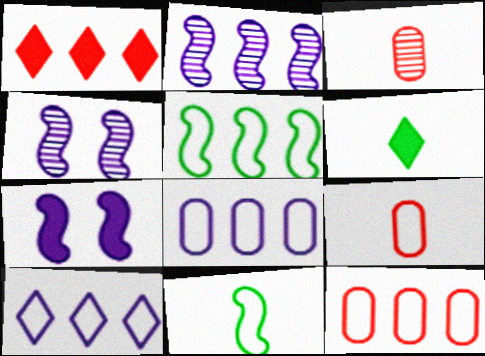[[4, 6, 12], 
[5, 10, 12]]